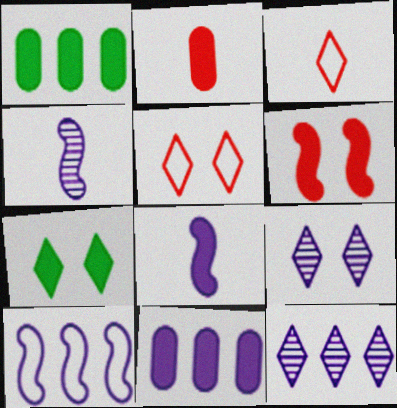[[1, 4, 5], 
[3, 7, 12], 
[5, 7, 9], 
[10, 11, 12]]